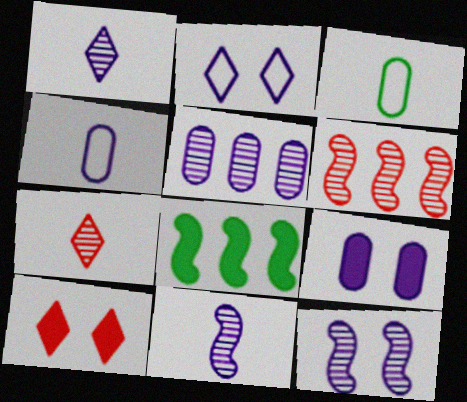[[1, 5, 12], 
[2, 9, 12], 
[4, 5, 9]]